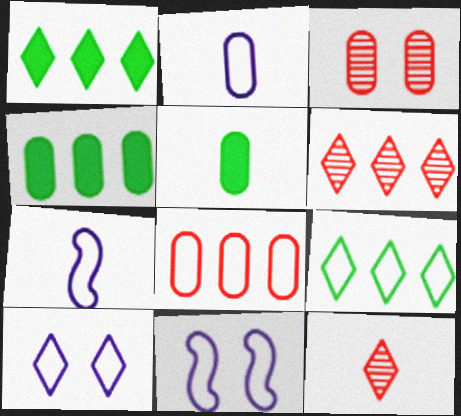[[1, 3, 7], 
[1, 10, 12], 
[2, 3, 4], 
[4, 11, 12], 
[5, 6, 11], 
[5, 7, 12]]